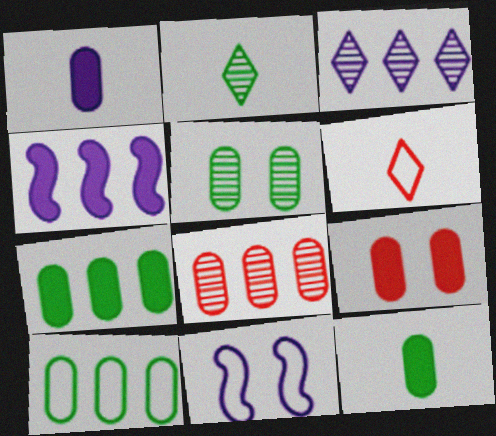[[1, 3, 11], 
[1, 7, 9], 
[4, 5, 6], 
[5, 10, 12], 
[6, 10, 11]]